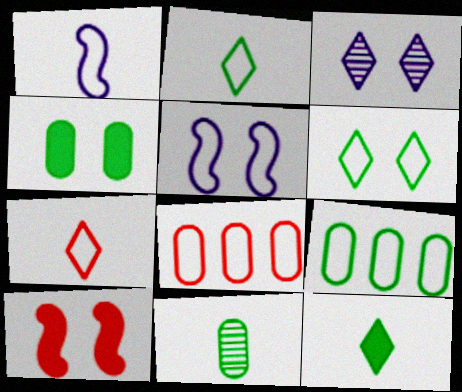[[1, 6, 8], 
[2, 5, 8], 
[4, 9, 11], 
[5, 7, 9]]